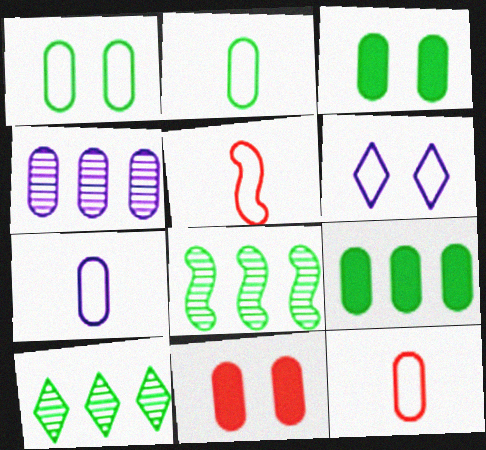[[2, 4, 11], 
[2, 7, 12], 
[3, 4, 12]]